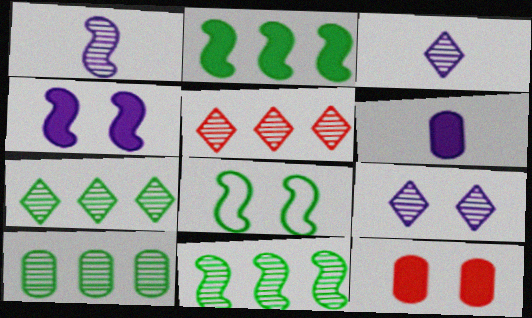[[5, 6, 8], 
[7, 10, 11], 
[8, 9, 12]]